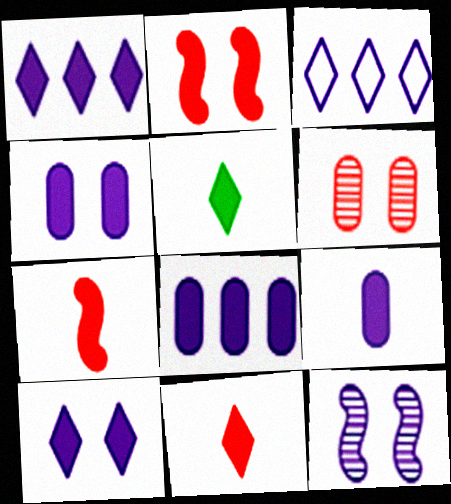[[2, 5, 8], 
[3, 9, 12], 
[4, 8, 9], 
[5, 7, 9]]